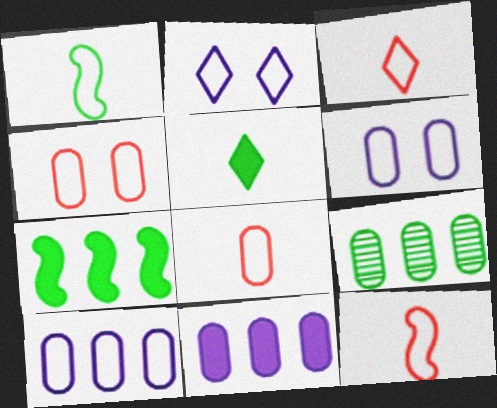[[3, 8, 12]]